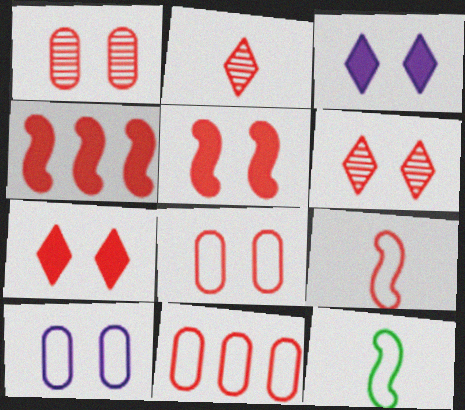[[2, 4, 8], 
[2, 5, 11], 
[5, 6, 8]]